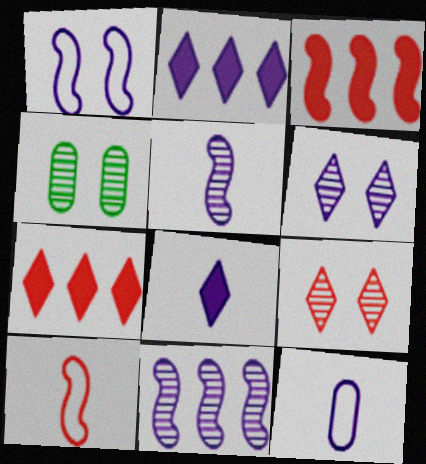[[2, 4, 10], 
[5, 8, 12]]